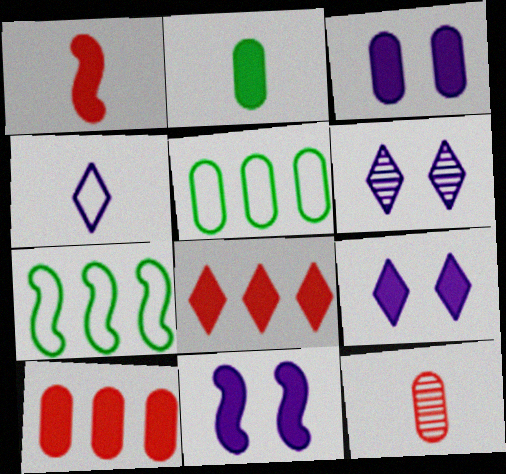[[1, 5, 6], 
[2, 3, 10], 
[2, 8, 11], 
[3, 5, 12], 
[3, 9, 11], 
[7, 9, 12]]